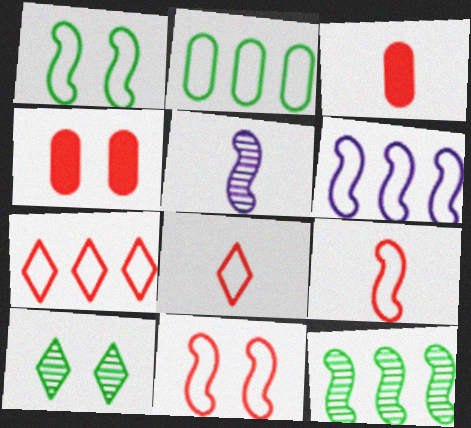[[1, 6, 9], 
[2, 6, 7], 
[3, 6, 10]]